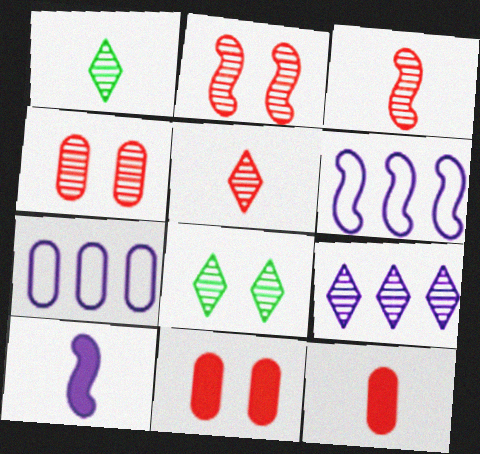[[1, 6, 11], 
[5, 8, 9], 
[6, 8, 12]]